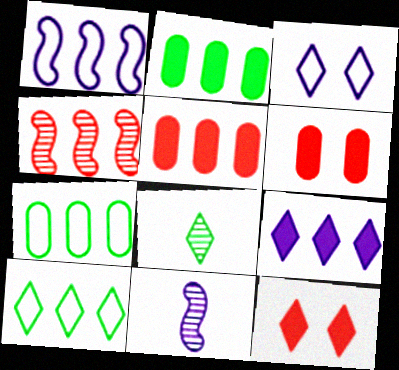[[1, 6, 8], 
[4, 7, 9], 
[6, 10, 11], 
[7, 11, 12]]